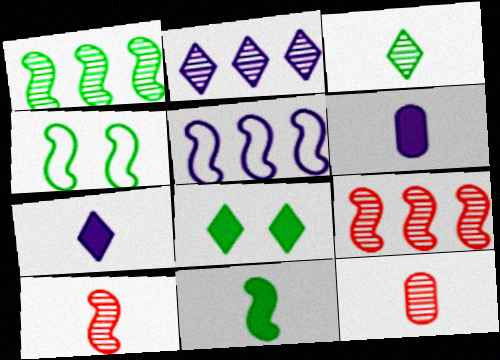[[1, 4, 11], 
[5, 8, 12]]